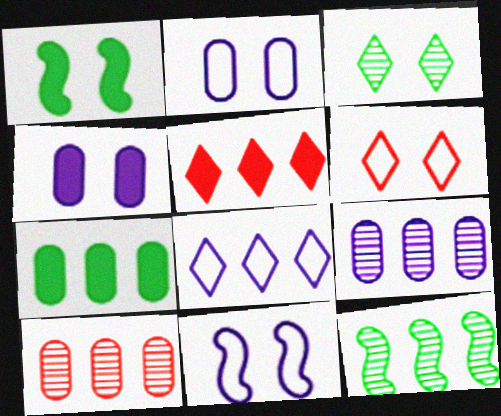[]